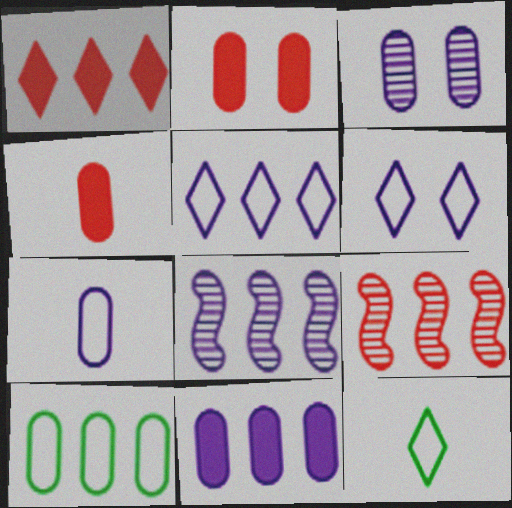[[1, 8, 10], 
[2, 8, 12], 
[3, 4, 10], 
[3, 7, 11], 
[5, 8, 11]]